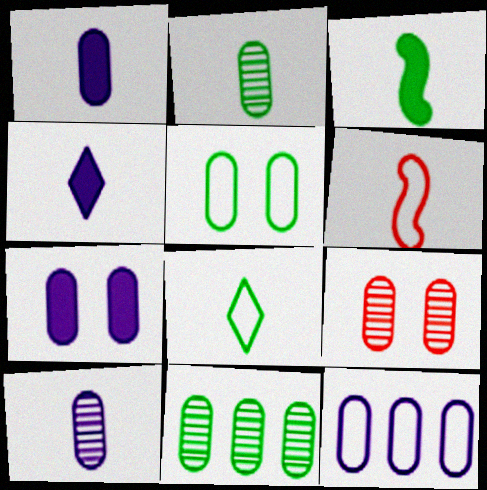[[2, 3, 8], 
[2, 4, 6], 
[5, 7, 9], 
[7, 10, 12], 
[9, 10, 11]]